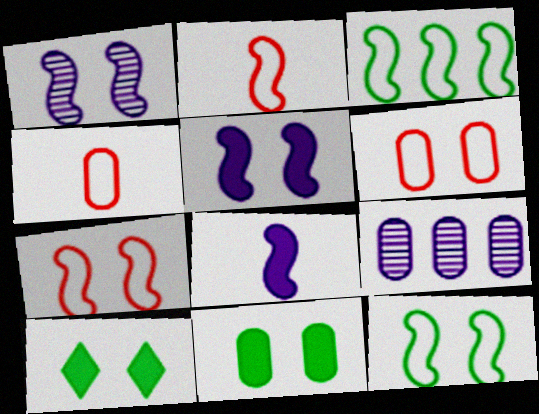[[1, 6, 10], 
[2, 9, 10], 
[4, 9, 11]]